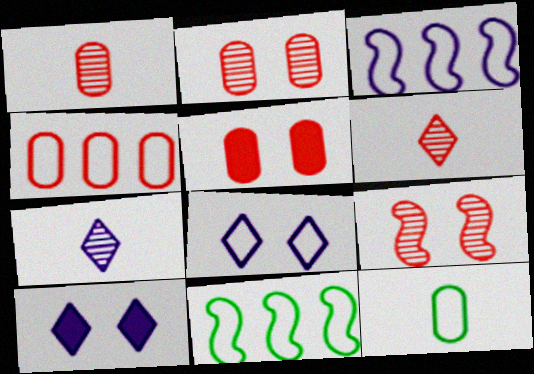[[1, 4, 5], 
[1, 10, 11], 
[5, 7, 11]]